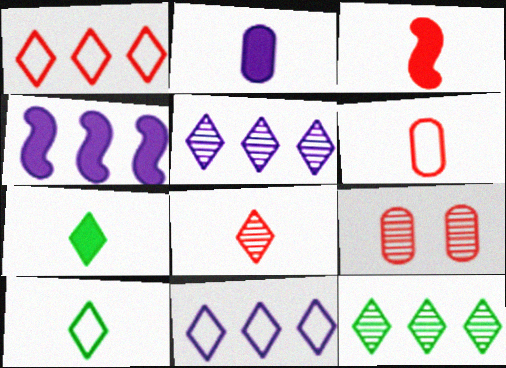[[1, 3, 9], 
[2, 3, 7], 
[3, 6, 8], 
[4, 9, 10]]